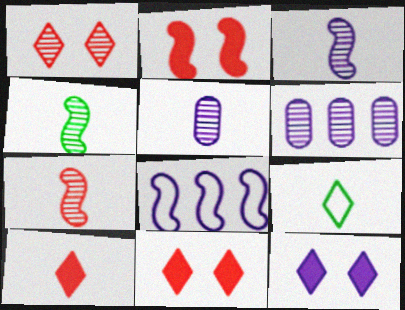[[1, 4, 6], 
[2, 4, 8], 
[2, 6, 9], 
[3, 4, 7], 
[5, 8, 12]]